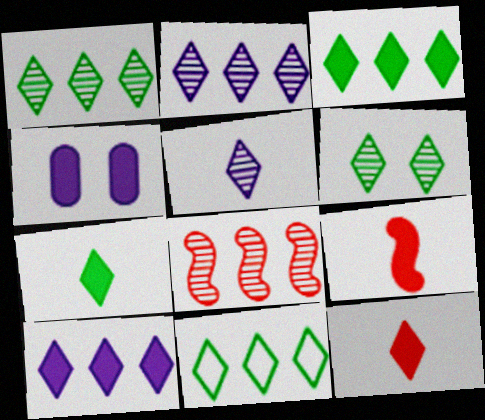[[1, 3, 11], 
[3, 4, 9], 
[6, 7, 11]]